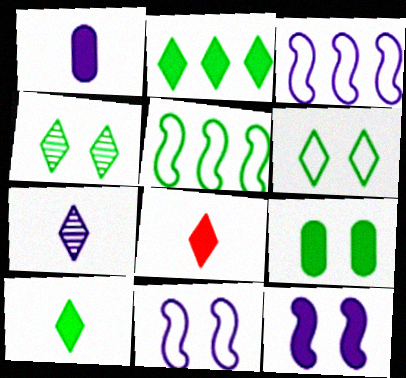[]